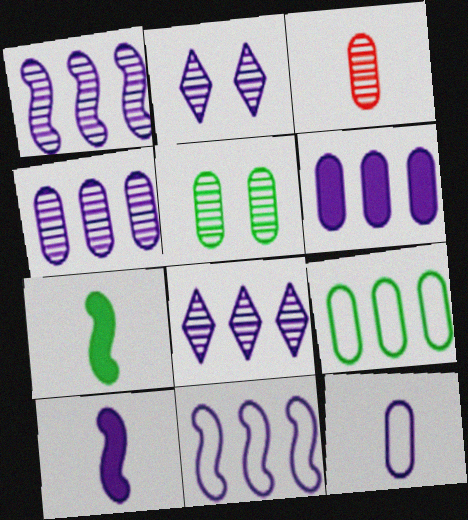[[1, 4, 8], 
[3, 4, 5], 
[6, 8, 11]]